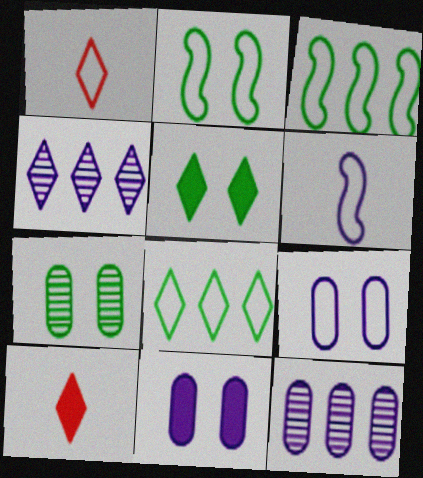[[1, 3, 9], 
[1, 4, 5], 
[2, 5, 7], 
[2, 10, 12], 
[4, 6, 11]]